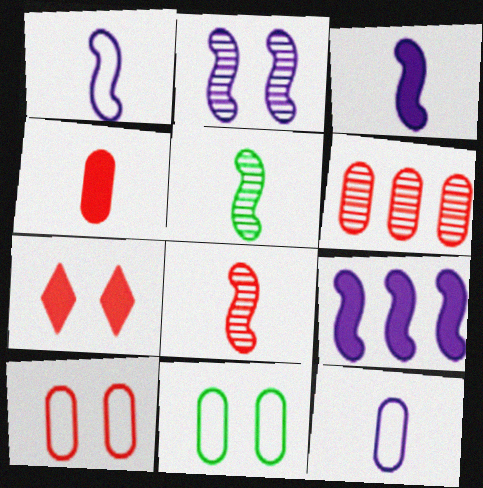[[1, 2, 9], 
[2, 7, 11], 
[4, 6, 10]]